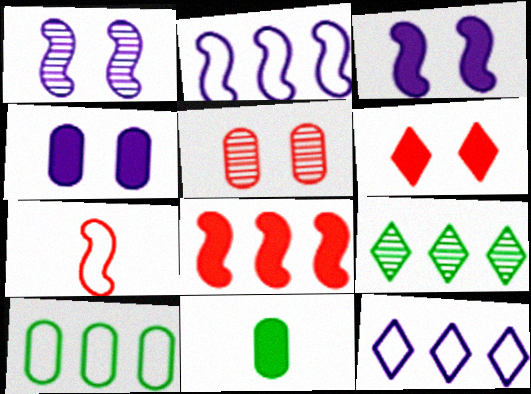[[4, 7, 9]]